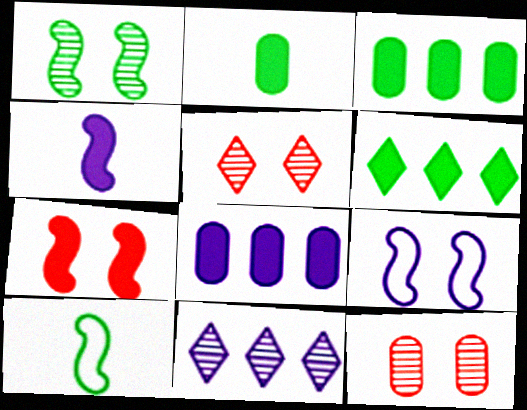[[1, 7, 9], 
[5, 8, 10]]